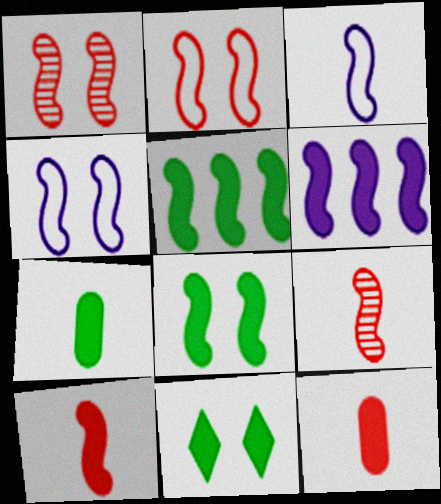[[1, 3, 5], 
[1, 4, 8], 
[4, 5, 9], 
[5, 7, 11], 
[6, 8, 10], 
[6, 11, 12]]